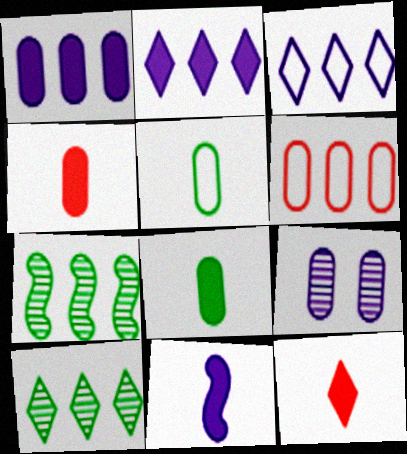[[2, 6, 7], 
[3, 9, 11], 
[6, 8, 9], 
[8, 11, 12]]